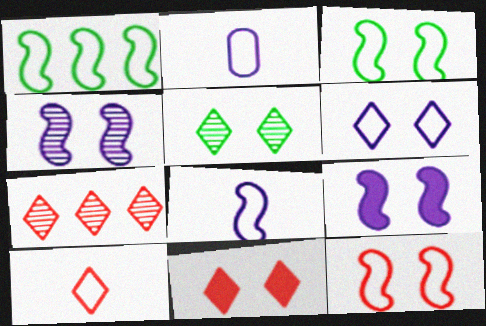[[1, 8, 12], 
[5, 6, 11], 
[7, 10, 11]]